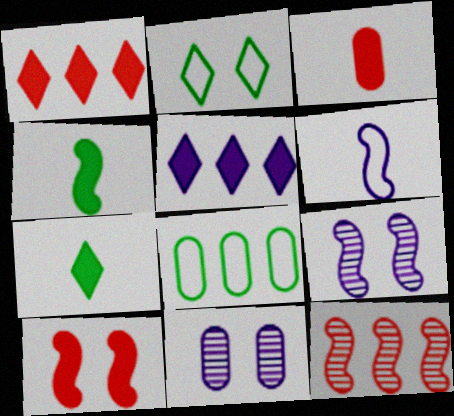[[1, 3, 10], 
[2, 10, 11], 
[3, 8, 11], 
[5, 6, 11], 
[5, 8, 12]]